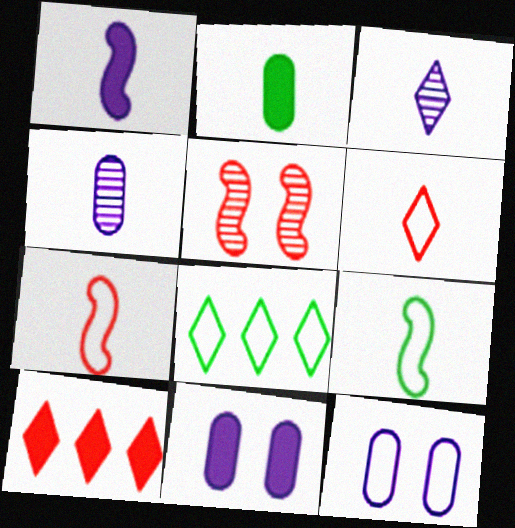[[2, 3, 7], 
[7, 8, 12]]